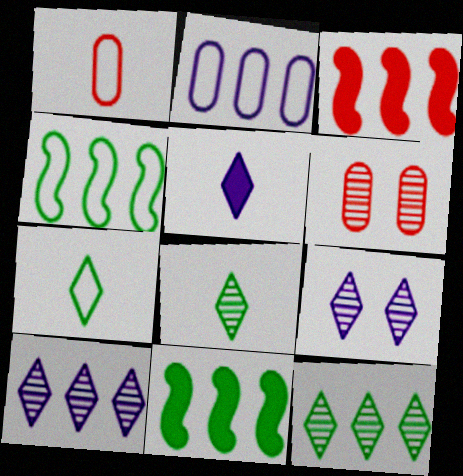[[1, 9, 11], 
[2, 3, 12], 
[4, 5, 6]]